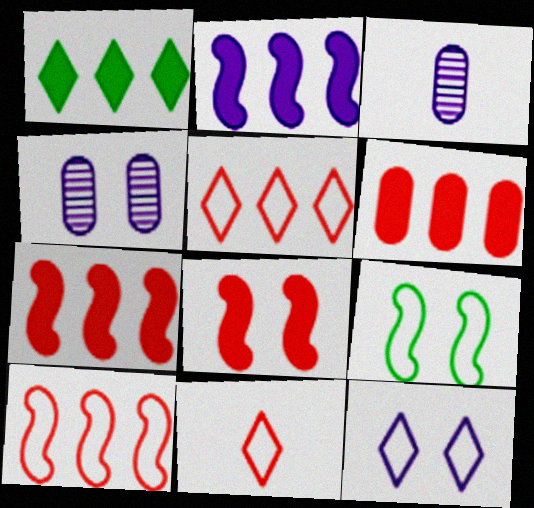[[1, 2, 6], 
[2, 3, 12]]